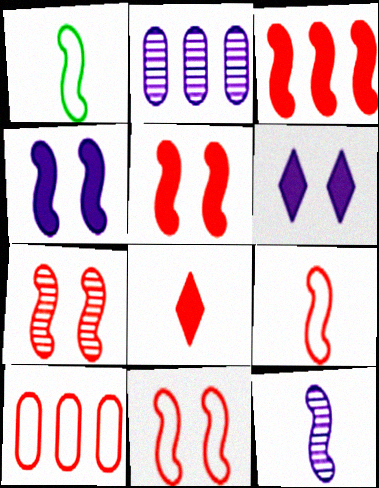[[3, 7, 9], 
[5, 7, 11], 
[7, 8, 10]]